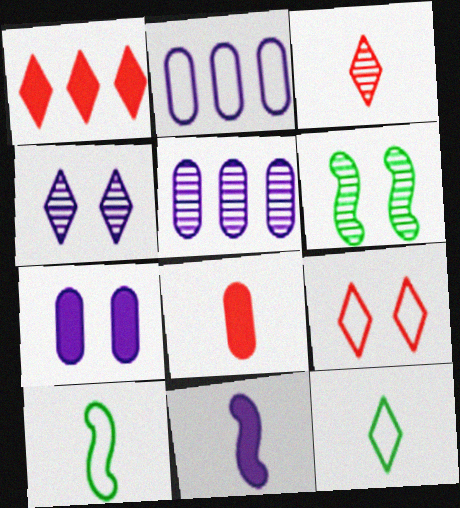[[1, 3, 9], 
[1, 4, 12], 
[2, 4, 11], 
[2, 9, 10], 
[3, 5, 6], 
[6, 7, 9]]